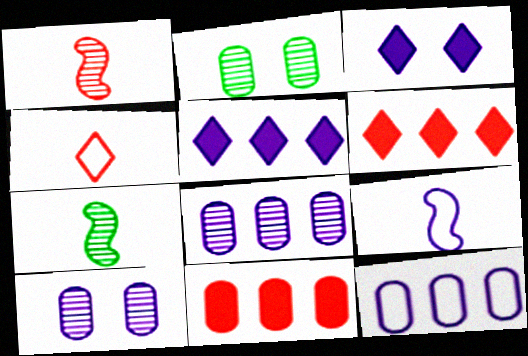[[2, 6, 9], 
[3, 8, 9], 
[5, 9, 10]]